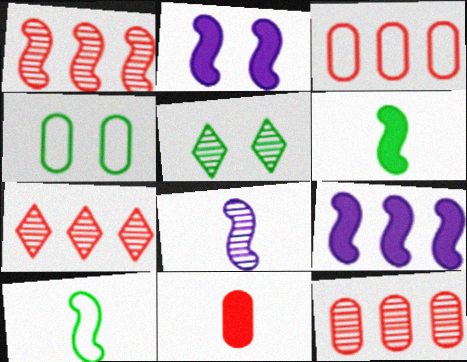[[1, 2, 10], 
[1, 7, 12], 
[5, 8, 12]]